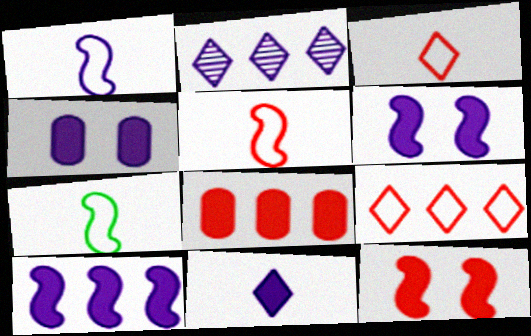[[1, 2, 4], 
[1, 5, 7], 
[4, 10, 11]]